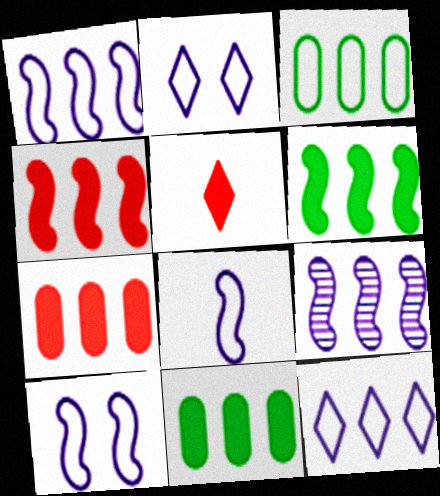[[1, 8, 10]]